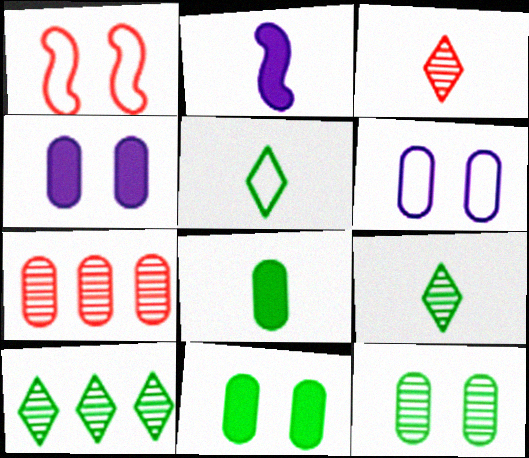[[6, 7, 8]]